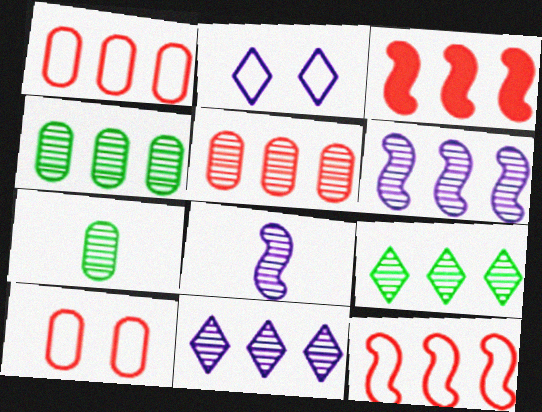[[2, 3, 7], 
[5, 6, 9]]